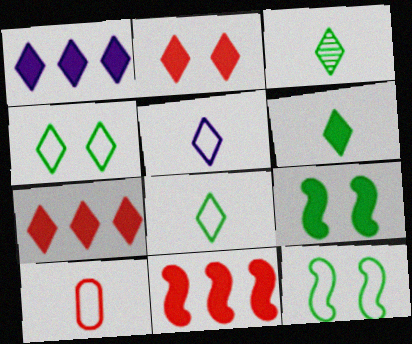[[1, 2, 6], 
[3, 6, 8]]